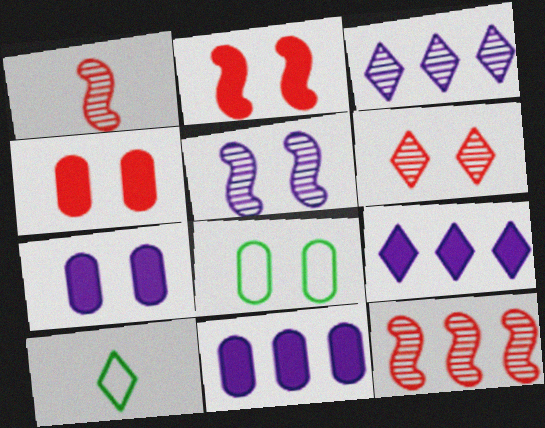[[1, 8, 9], 
[6, 9, 10], 
[7, 10, 12]]